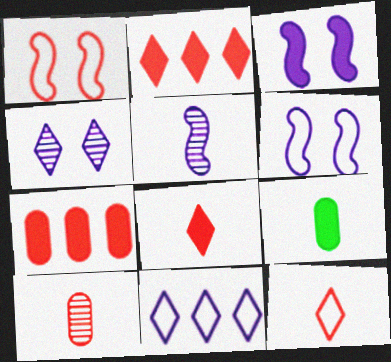[[1, 2, 10], 
[2, 3, 9], 
[5, 9, 12]]